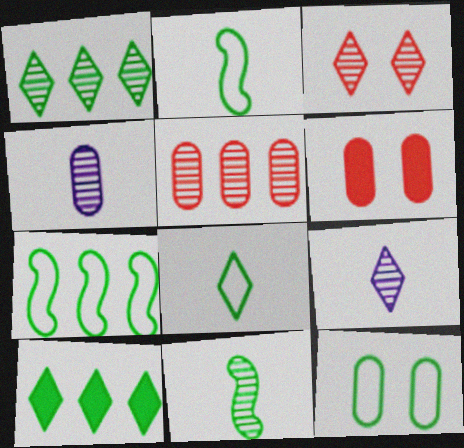[[1, 3, 9], 
[6, 7, 9], 
[7, 8, 12], 
[10, 11, 12]]